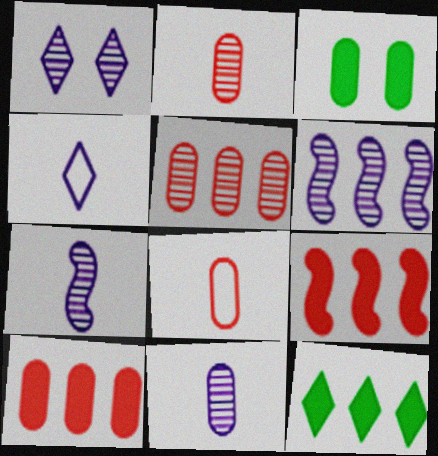[[1, 6, 11]]